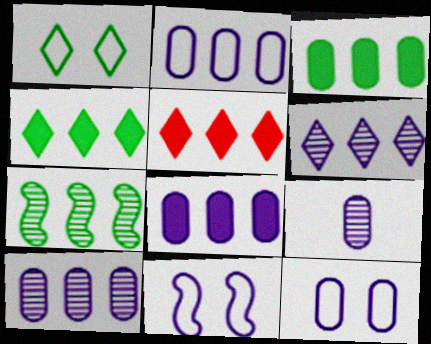[[2, 5, 7], 
[2, 8, 10], 
[8, 9, 12]]